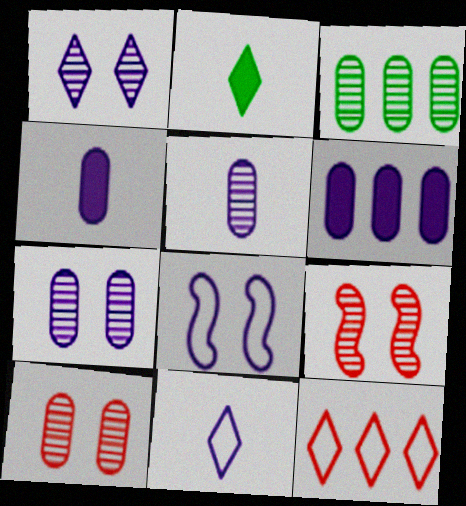[[1, 2, 12], 
[3, 5, 10]]